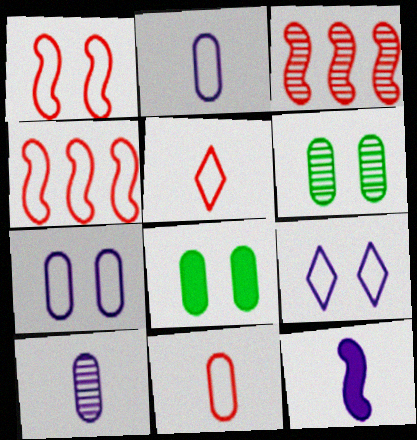[]